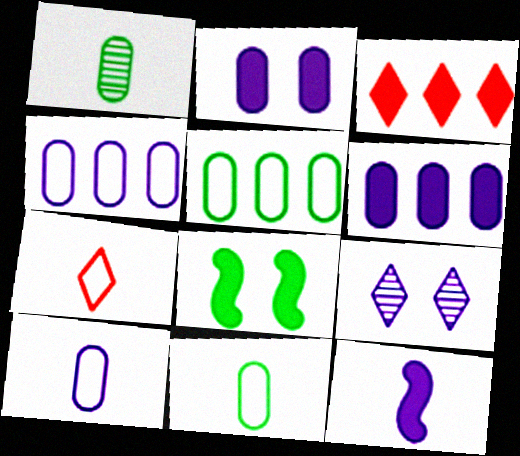[[1, 7, 12], 
[4, 9, 12]]